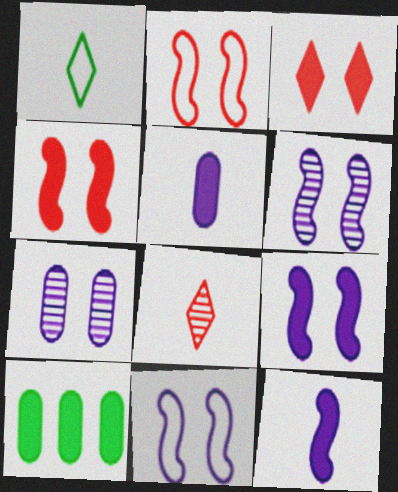[[3, 10, 12], 
[6, 9, 11], 
[8, 10, 11]]